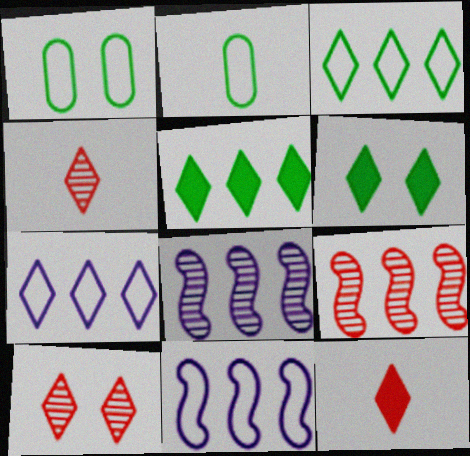[[1, 8, 12], 
[4, 6, 7]]